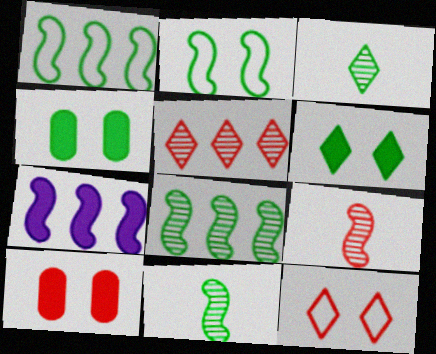[[1, 3, 4], 
[2, 7, 9]]